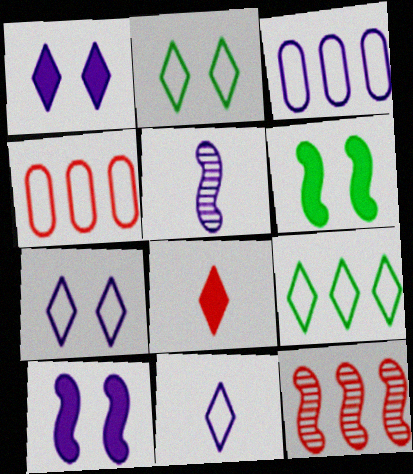[[1, 3, 5]]